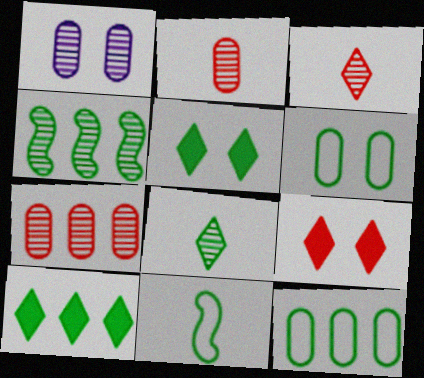[[1, 3, 4], 
[4, 10, 12]]